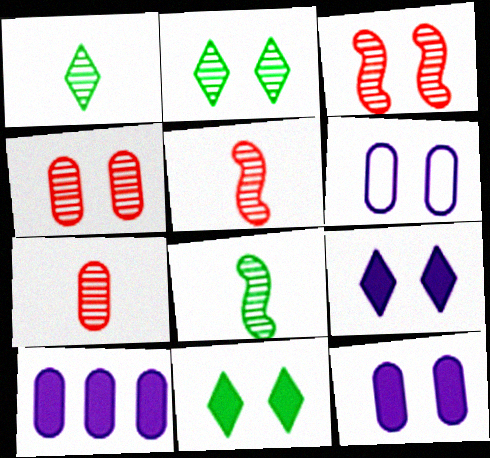[[3, 6, 11]]